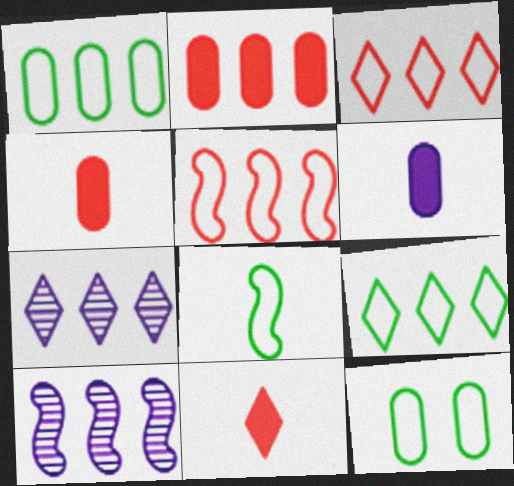[[2, 9, 10], 
[8, 9, 12], 
[10, 11, 12]]